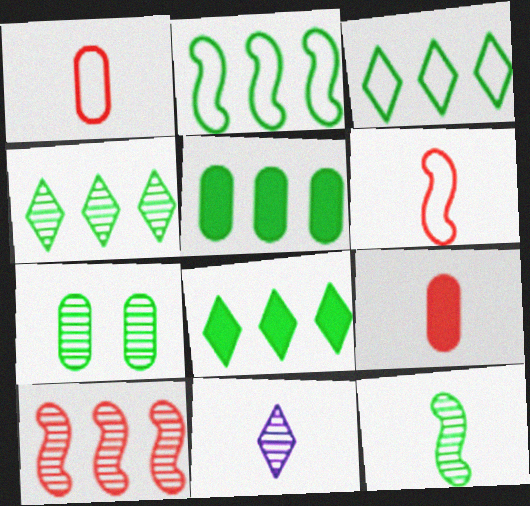[[2, 4, 5], 
[3, 4, 8], 
[4, 7, 12], 
[7, 10, 11]]